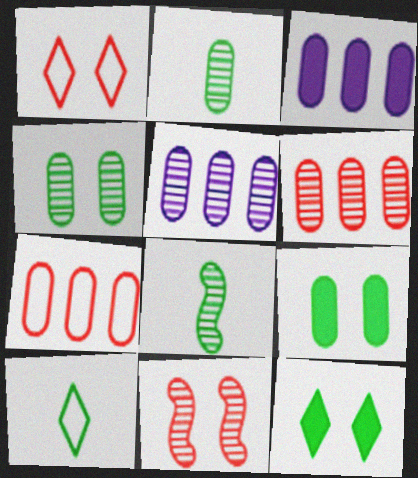[[1, 3, 8], 
[3, 10, 11]]